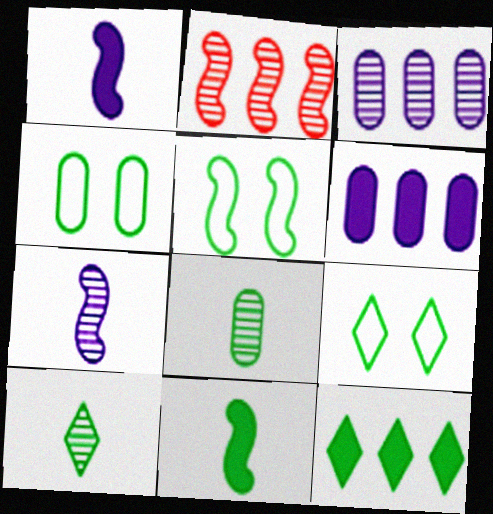[[1, 2, 5], 
[4, 5, 9], 
[5, 8, 12], 
[9, 10, 12]]